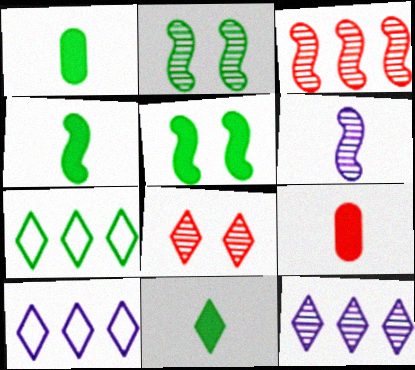[[1, 2, 7], 
[1, 4, 11], 
[2, 3, 6], 
[2, 9, 10], 
[8, 10, 11]]